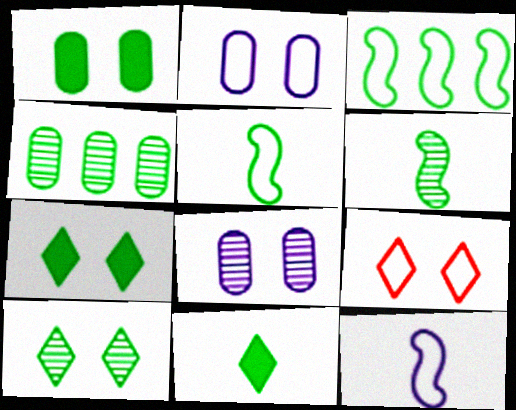[[4, 5, 7], 
[4, 6, 10]]